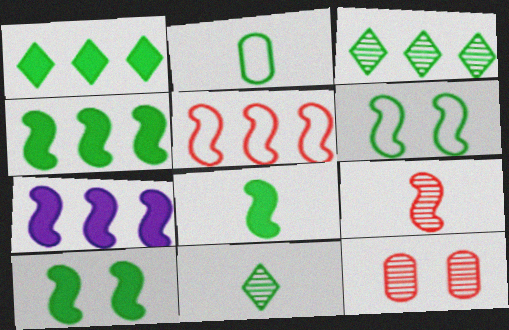[[2, 3, 10], 
[2, 8, 11], 
[4, 8, 10], 
[6, 7, 9]]